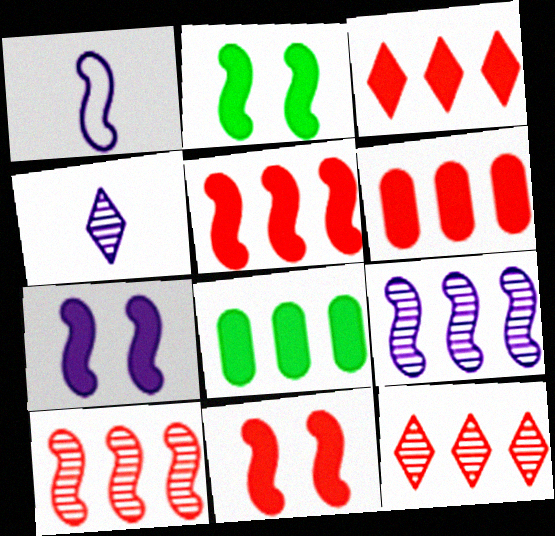[[1, 2, 10], 
[1, 7, 9], 
[2, 7, 11], 
[3, 5, 6]]